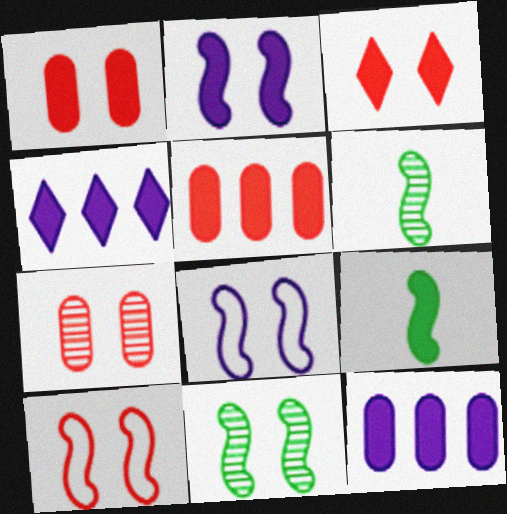[[1, 4, 9], 
[2, 10, 11], 
[3, 7, 10], 
[3, 9, 12]]